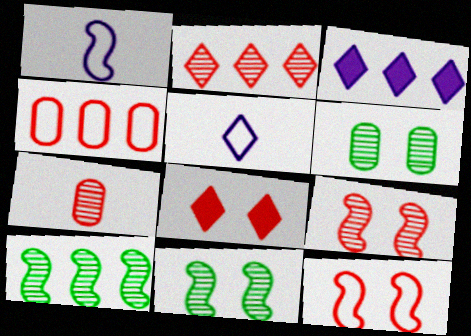[[2, 7, 9], 
[3, 4, 10]]